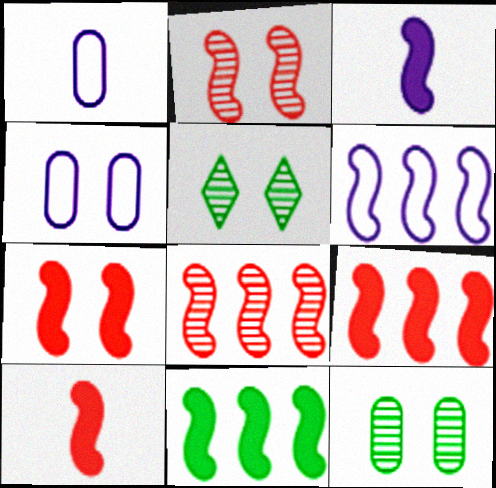[[1, 5, 9], 
[3, 7, 11], 
[4, 5, 7], 
[6, 8, 11], 
[7, 9, 10]]